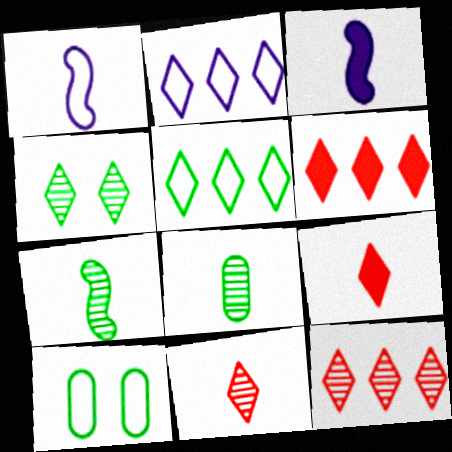[[1, 8, 9], 
[2, 4, 9], 
[3, 10, 12]]